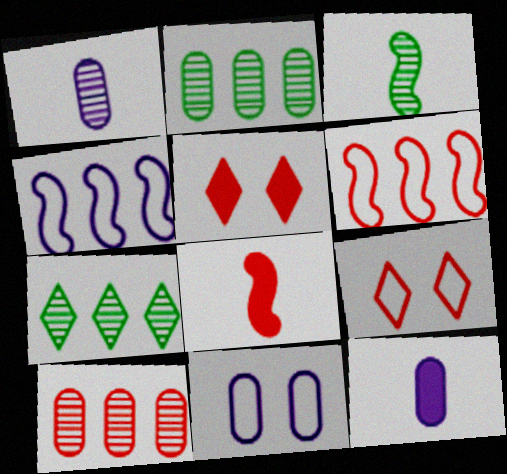[[7, 8, 11], 
[8, 9, 10]]